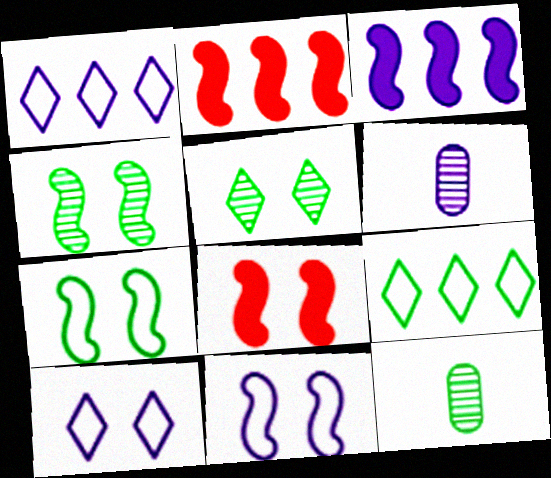[[1, 8, 12], 
[2, 10, 12], 
[3, 6, 10], 
[4, 8, 11], 
[6, 8, 9]]